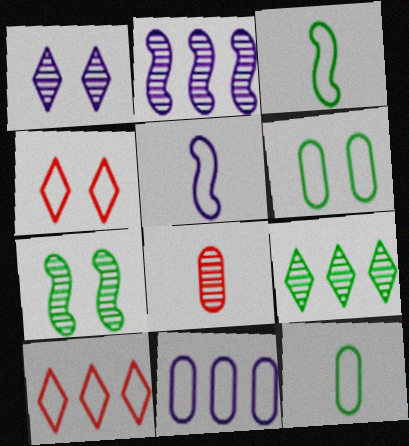[[3, 4, 11], 
[5, 6, 10]]